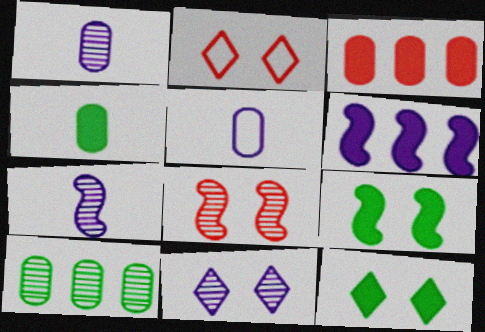[[2, 11, 12], 
[5, 6, 11]]